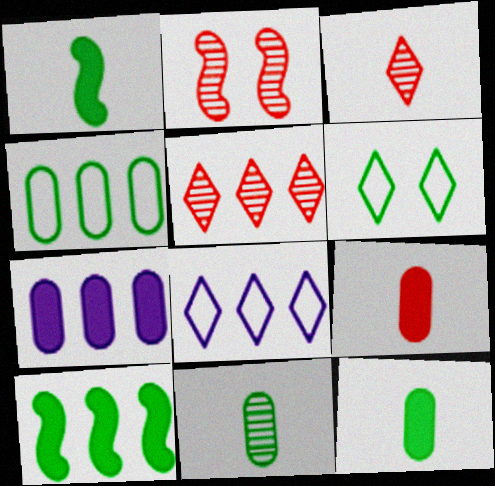[[2, 8, 12], 
[6, 10, 11]]